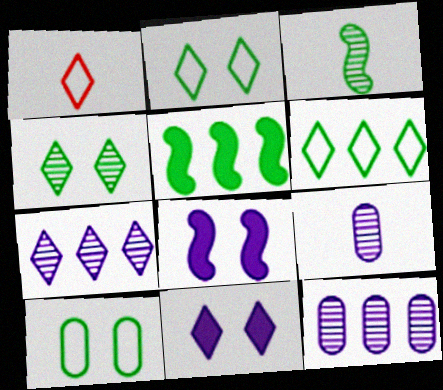[]